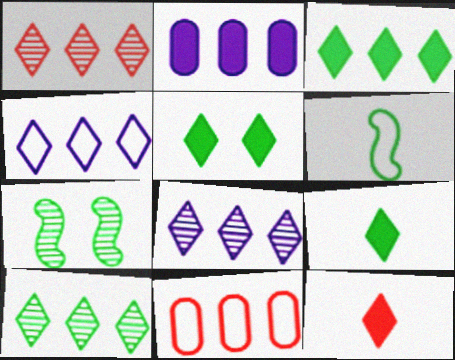[[1, 3, 4], 
[1, 8, 10], 
[3, 5, 9]]